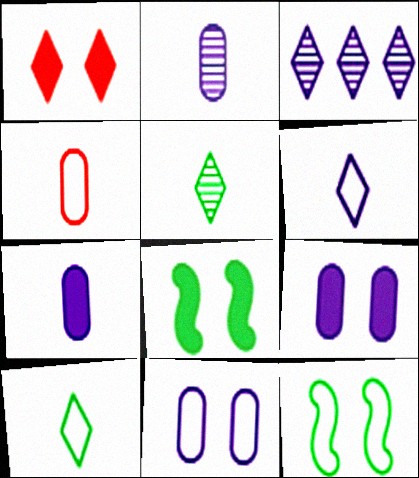[[1, 3, 10], 
[1, 8, 9], 
[3, 4, 8]]